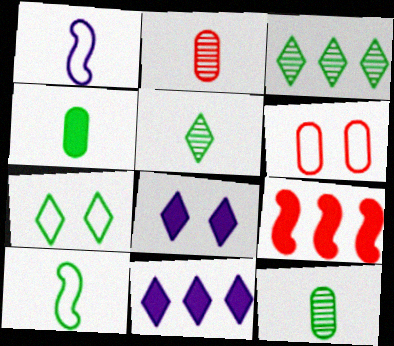[[4, 5, 10], 
[4, 8, 9]]